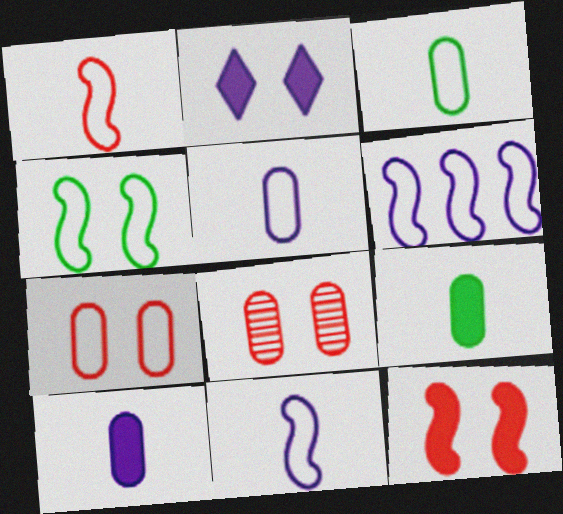[[1, 4, 6], 
[2, 4, 8]]